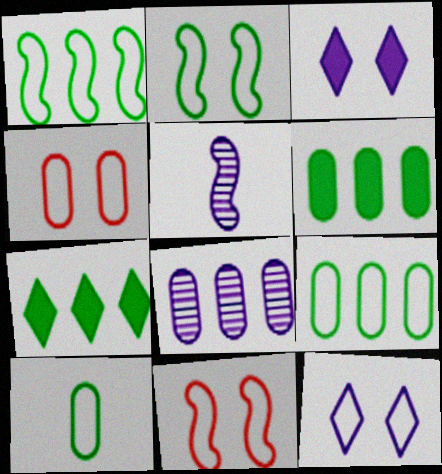[[2, 4, 12], 
[4, 5, 7]]